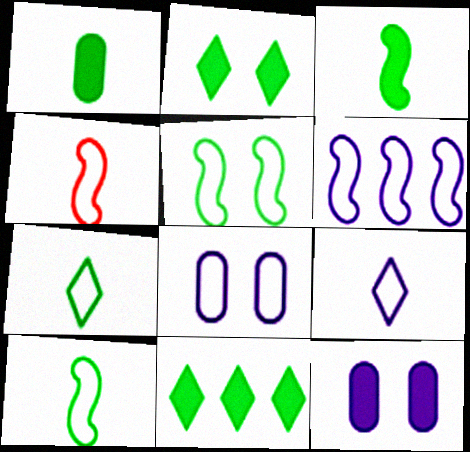[[4, 5, 6], 
[6, 8, 9]]